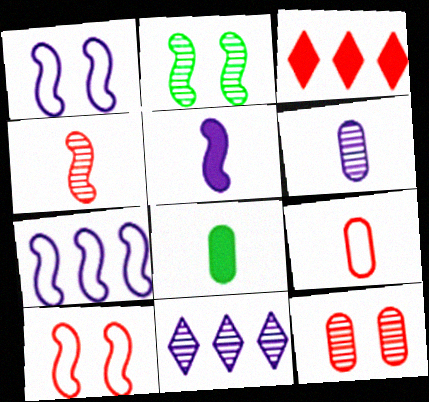[[6, 8, 9], 
[8, 10, 11]]